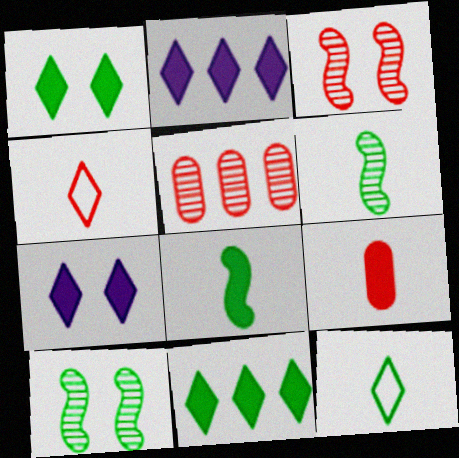[]